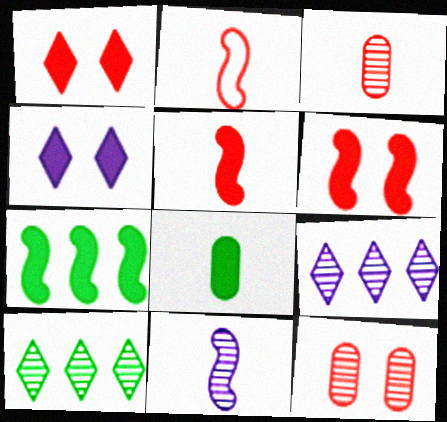[[10, 11, 12]]